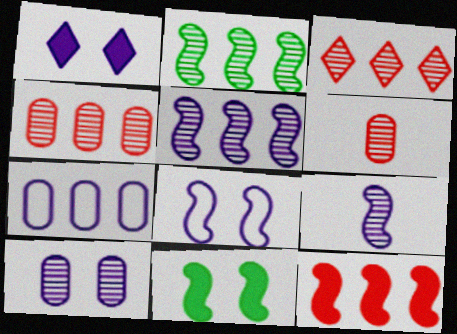[[1, 7, 9], 
[1, 8, 10]]